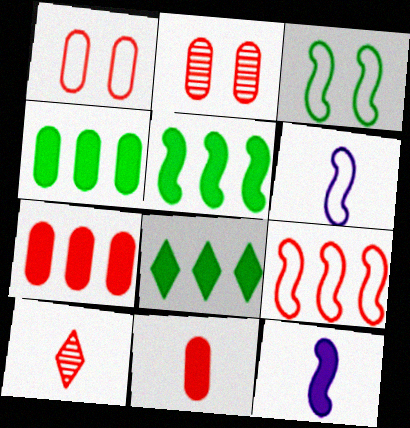[[2, 6, 8], 
[3, 6, 9], 
[4, 5, 8]]